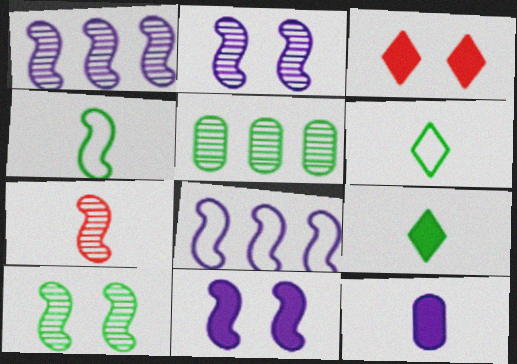[[1, 7, 10], 
[6, 7, 12]]